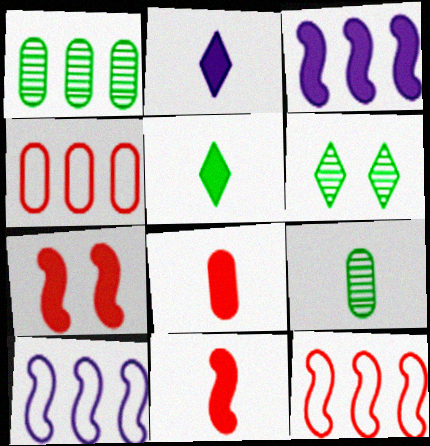[[6, 8, 10]]